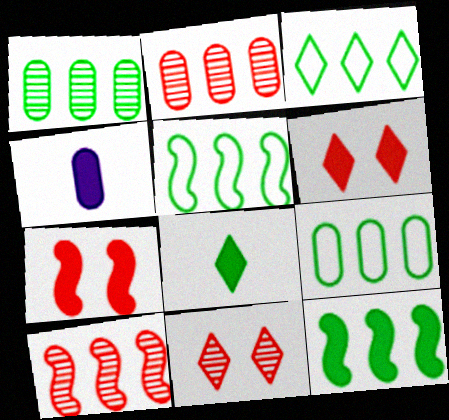[[1, 3, 12], 
[3, 5, 9], 
[4, 5, 11], 
[4, 6, 12]]